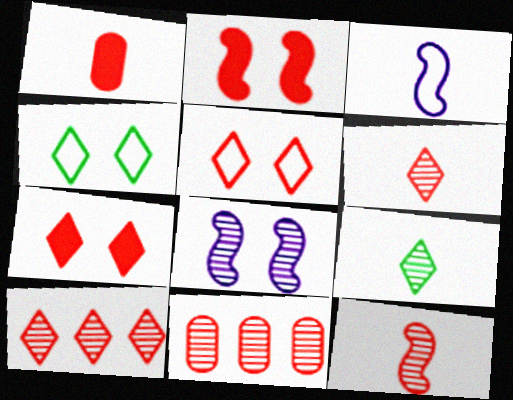[[1, 3, 9], 
[8, 9, 11]]